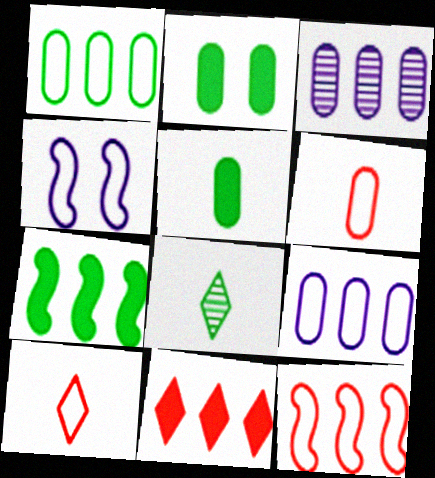[[1, 4, 10], 
[2, 3, 6]]